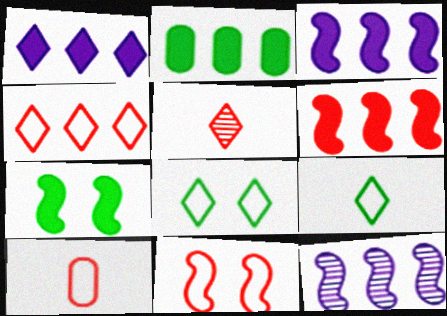[[1, 2, 6], 
[1, 5, 8], 
[2, 4, 12], 
[4, 10, 11]]